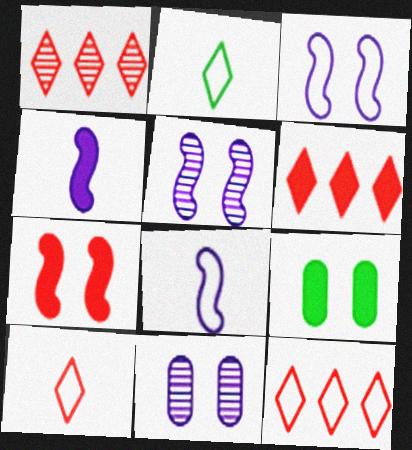[[1, 6, 12], 
[1, 8, 9], 
[4, 6, 9]]